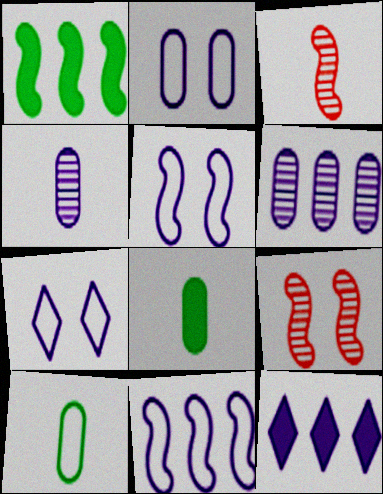[[1, 3, 5], 
[2, 5, 7], 
[4, 5, 12], 
[6, 11, 12], 
[9, 10, 12]]